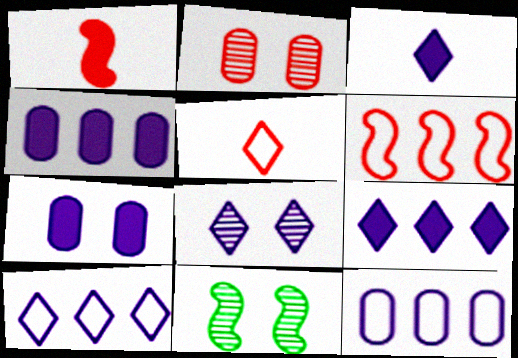[[2, 8, 11], 
[3, 8, 10], 
[4, 5, 11]]